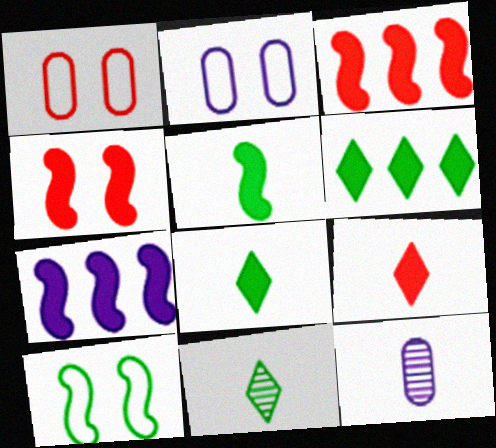[[1, 7, 11], 
[2, 3, 11], 
[4, 5, 7]]